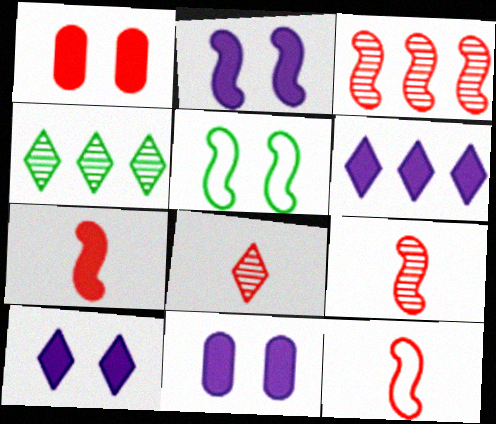[[2, 10, 11], 
[4, 11, 12], 
[7, 9, 12]]